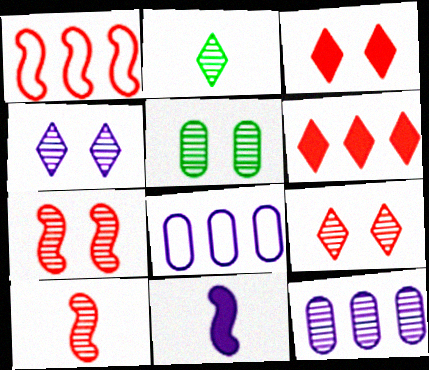[[2, 7, 12], 
[4, 5, 7], 
[4, 8, 11]]